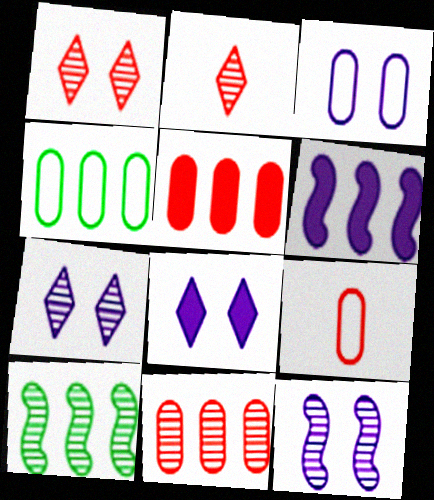[[3, 4, 9], 
[3, 8, 12], 
[8, 9, 10]]